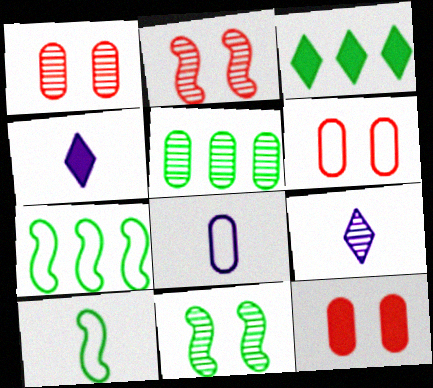[[1, 4, 7], 
[1, 6, 12], 
[2, 3, 8], 
[2, 5, 9], 
[3, 5, 7], 
[5, 8, 12], 
[7, 9, 12]]